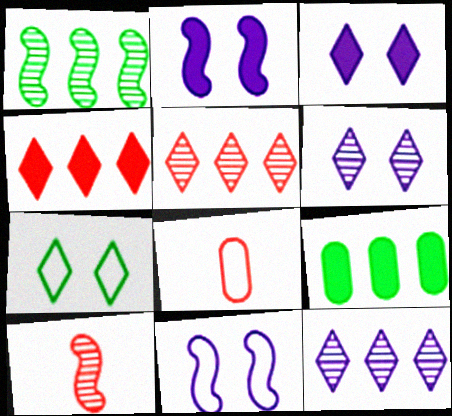[[1, 3, 8]]